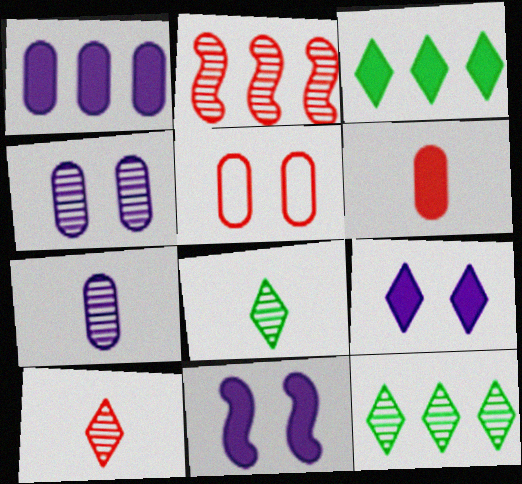[[2, 4, 8], 
[3, 6, 11]]